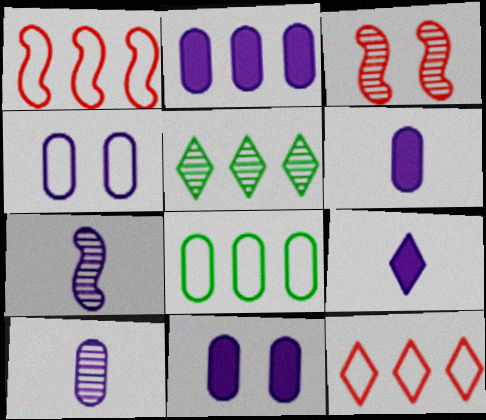[[1, 2, 5], 
[2, 4, 10], 
[2, 6, 11], 
[3, 5, 10], 
[3, 8, 9]]